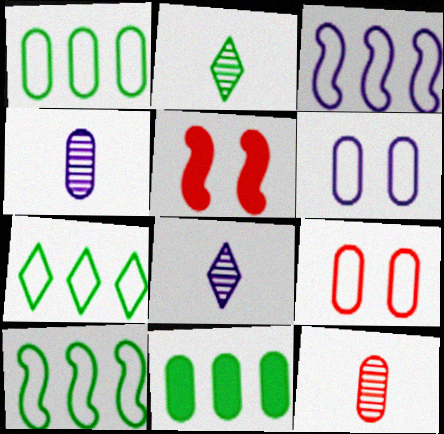[[1, 5, 8], 
[1, 7, 10], 
[4, 5, 7], 
[4, 9, 11], 
[6, 11, 12]]